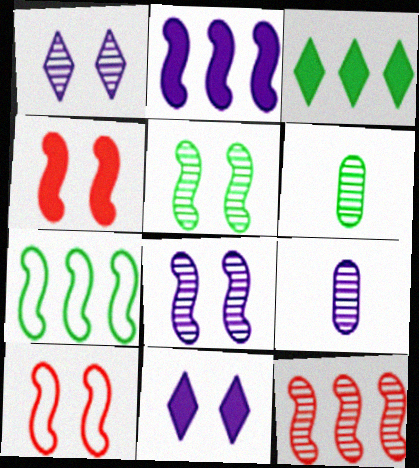[[1, 6, 12], 
[2, 7, 12], 
[3, 9, 10]]